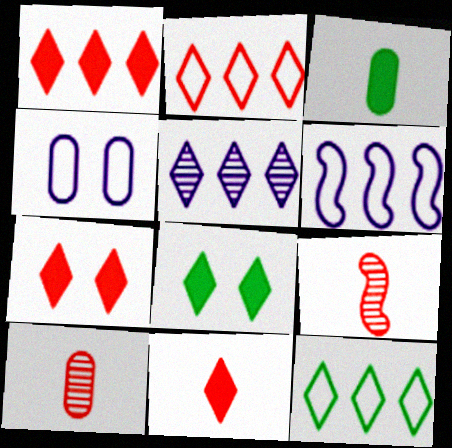[[1, 5, 12], 
[1, 7, 11], 
[6, 8, 10]]